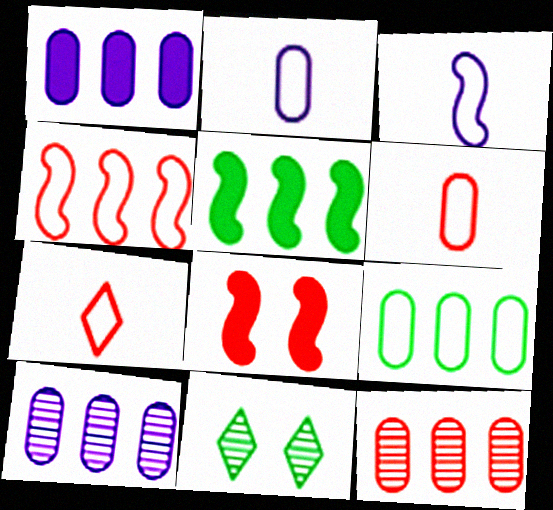[[1, 9, 12], 
[7, 8, 12]]